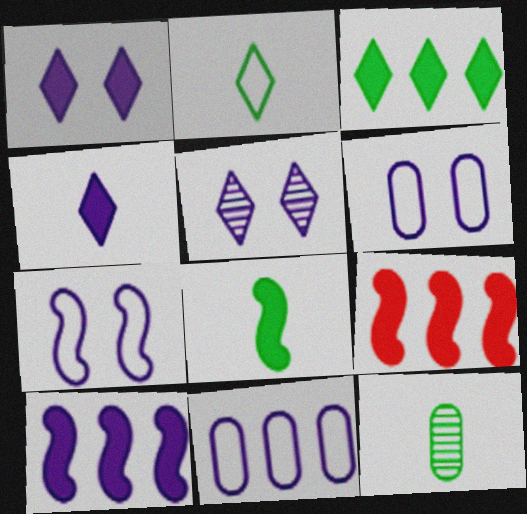[[2, 8, 12]]